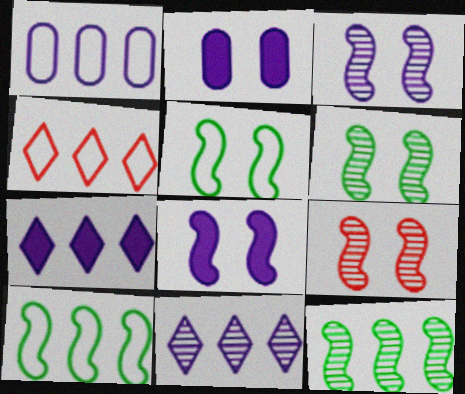[[1, 4, 10], 
[3, 6, 9], 
[5, 8, 9]]